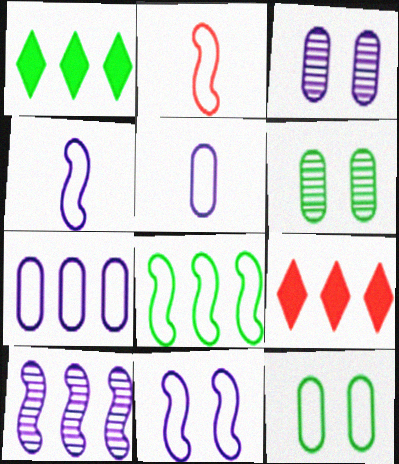[[1, 2, 3], 
[2, 8, 11], 
[4, 6, 9]]